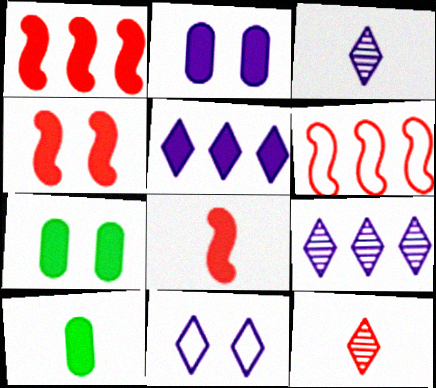[[1, 4, 8], 
[3, 5, 11], 
[3, 6, 7], 
[4, 5, 10], 
[5, 7, 8]]